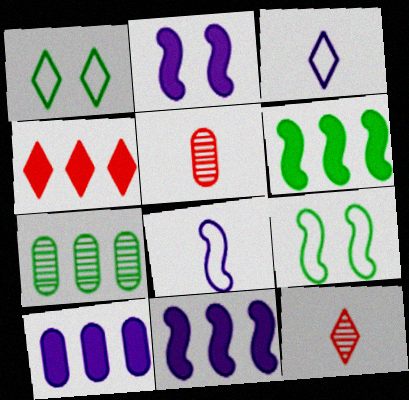[[1, 5, 11], 
[4, 6, 10], 
[9, 10, 12]]